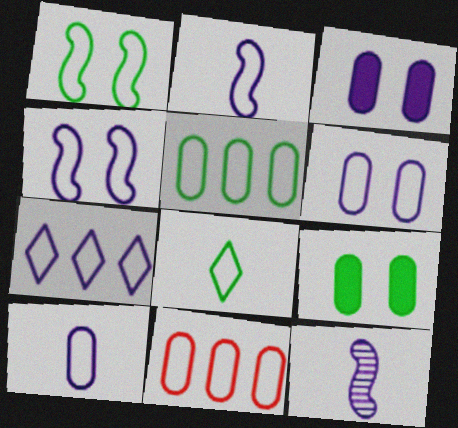[[1, 5, 8], 
[2, 6, 7], 
[3, 7, 12], 
[4, 7, 10], 
[4, 8, 11]]